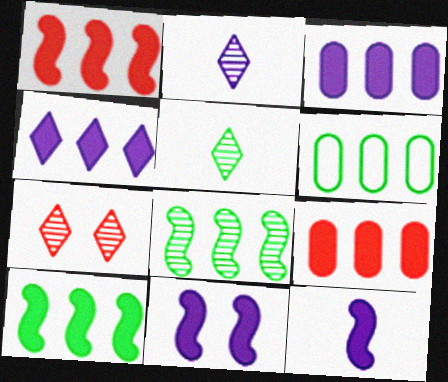[[4, 9, 10], 
[6, 7, 12]]